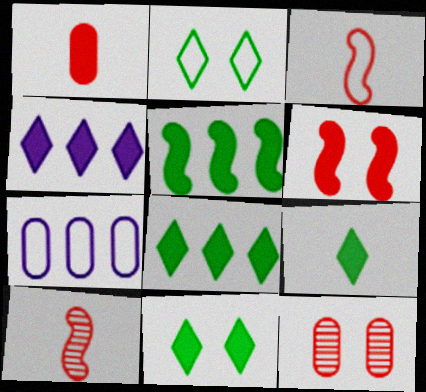[[2, 3, 7], 
[7, 10, 11], 
[8, 9, 11]]